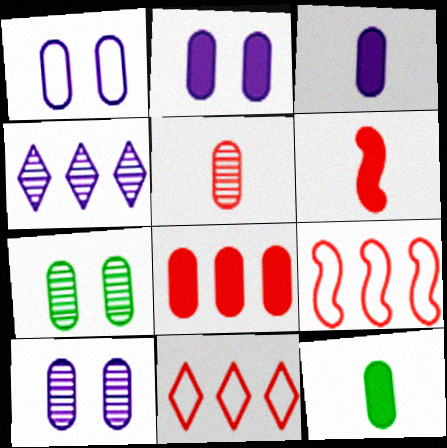[[1, 2, 10], 
[2, 8, 12]]